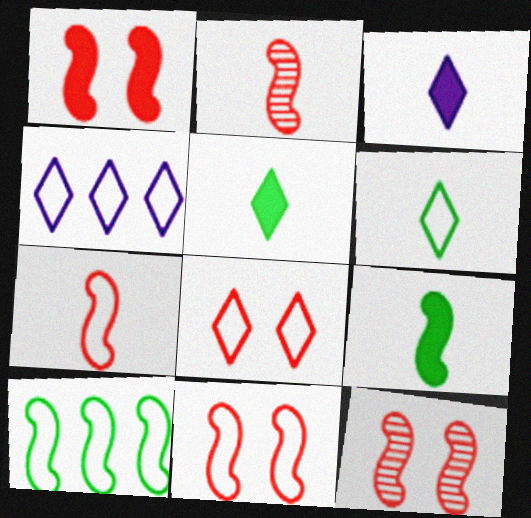[[1, 11, 12], 
[4, 6, 8]]